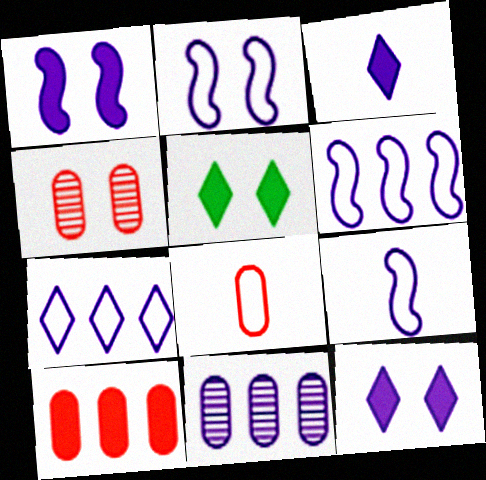[[2, 3, 11], 
[2, 4, 5], 
[2, 6, 9], 
[4, 8, 10], 
[9, 11, 12]]